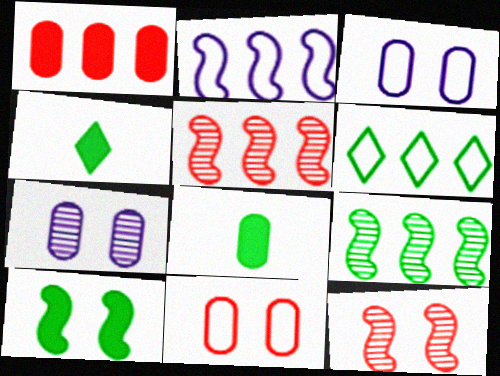[[3, 4, 5]]